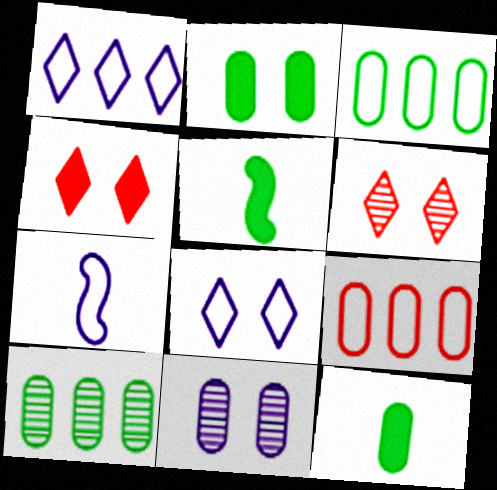[[4, 7, 10], 
[9, 11, 12]]